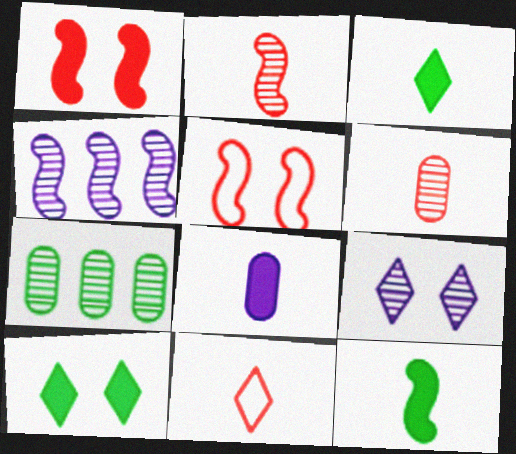[[2, 7, 9], 
[4, 5, 12]]